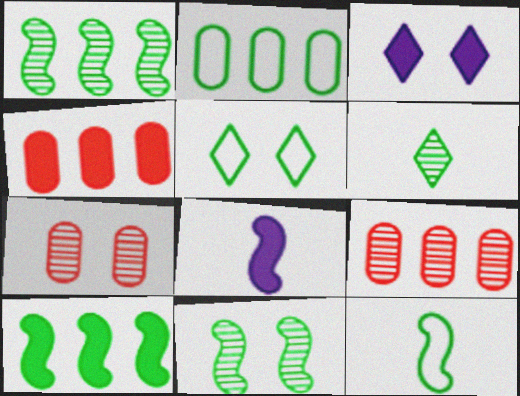[[2, 5, 12], 
[3, 9, 12], 
[5, 8, 9], 
[10, 11, 12]]